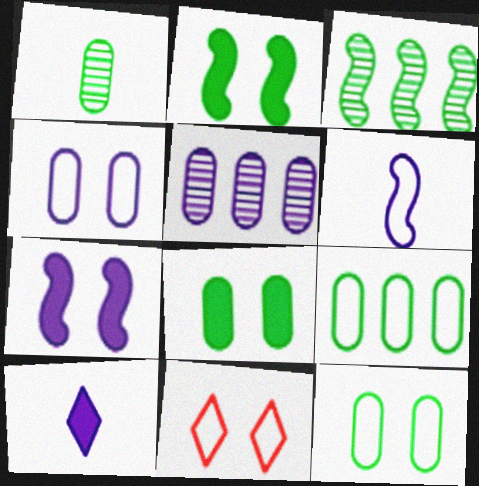[[1, 8, 9], 
[6, 9, 11]]